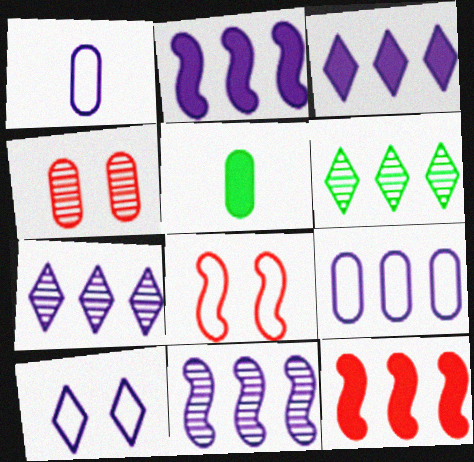[[2, 7, 9], 
[3, 9, 11], 
[4, 5, 9], 
[5, 7, 8], 
[6, 9, 12]]